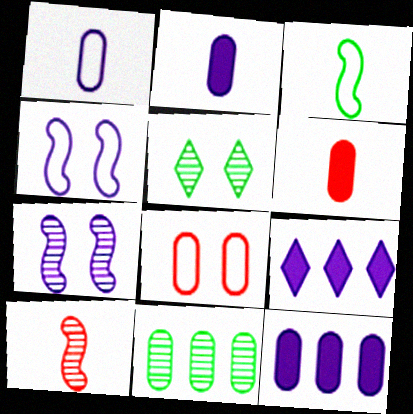[[1, 7, 9], 
[2, 8, 11]]